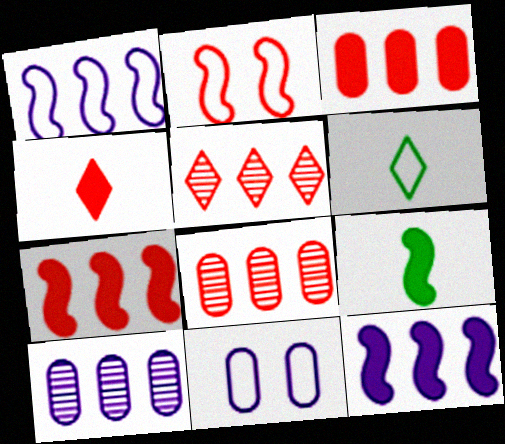[[2, 4, 8], 
[5, 9, 11]]